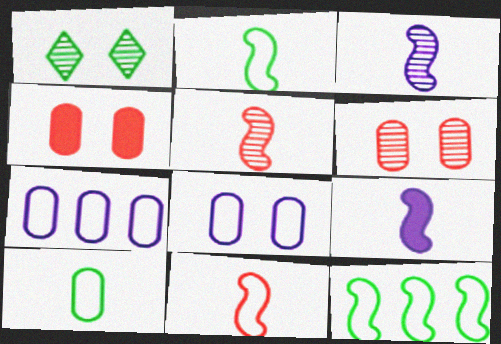[[2, 5, 9]]